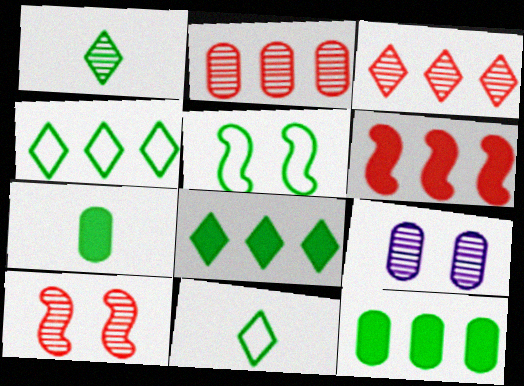[[1, 5, 12], 
[6, 9, 11]]